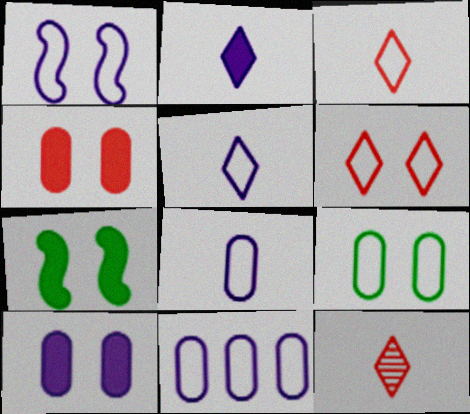[[1, 5, 11], 
[1, 6, 9], 
[7, 11, 12]]